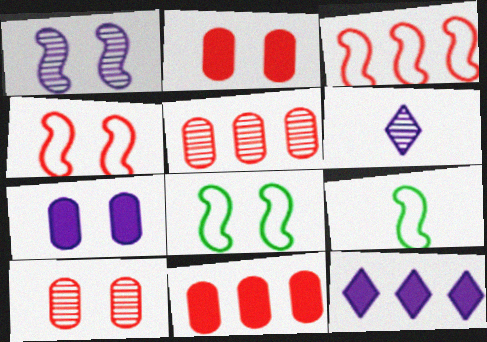[[6, 8, 11], 
[9, 10, 12]]